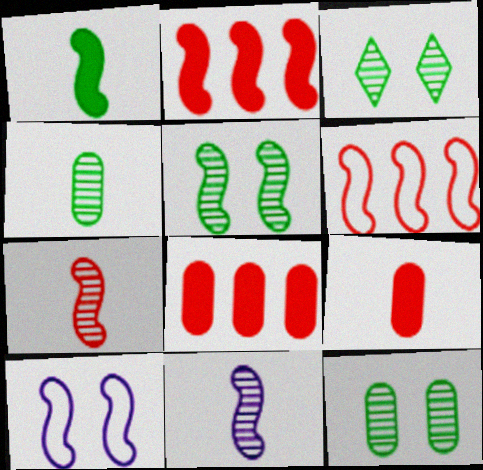[[3, 5, 12]]